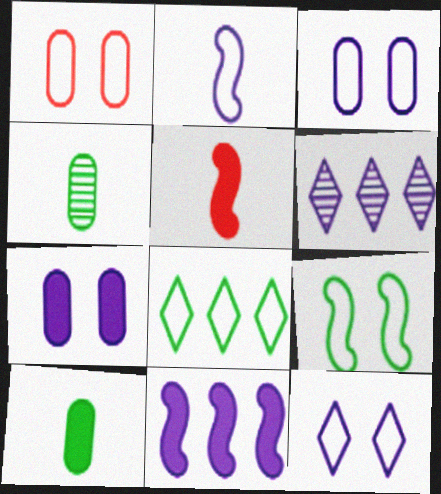[[1, 2, 8], 
[1, 9, 12], 
[2, 6, 7]]